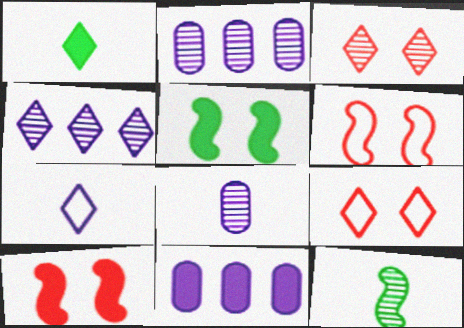[[1, 2, 6], 
[1, 4, 9], 
[1, 10, 11], 
[2, 3, 12], 
[9, 11, 12]]